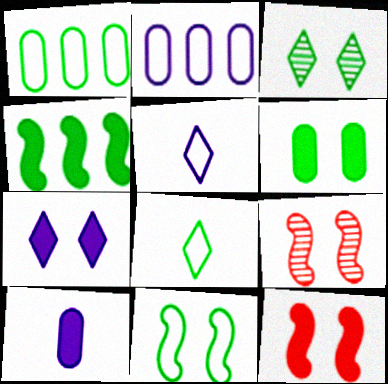[[1, 8, 11], 
[3, 6, 11], 
[6, 7, 12]]